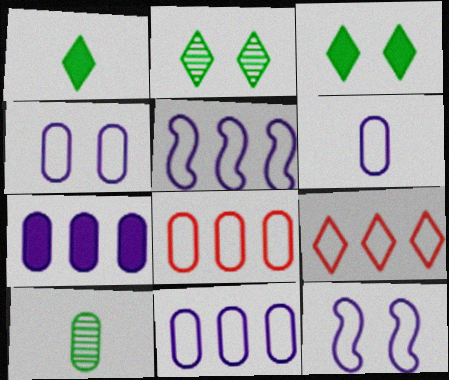[[4, 6, 11]]